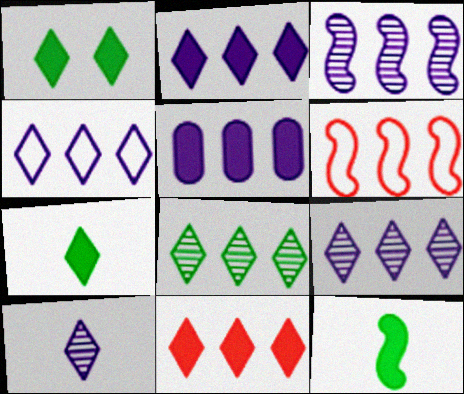[[2, 4, 9], 
[3, 4, 5], 
[4, 8, 11], 
[5, 6, 8]]